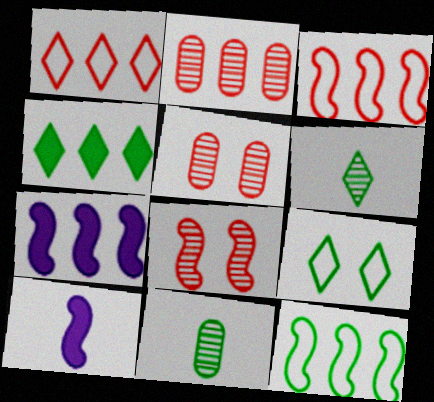[[2, 9, 10], 
[4, 6, 9], 
[8, 10, 12]]